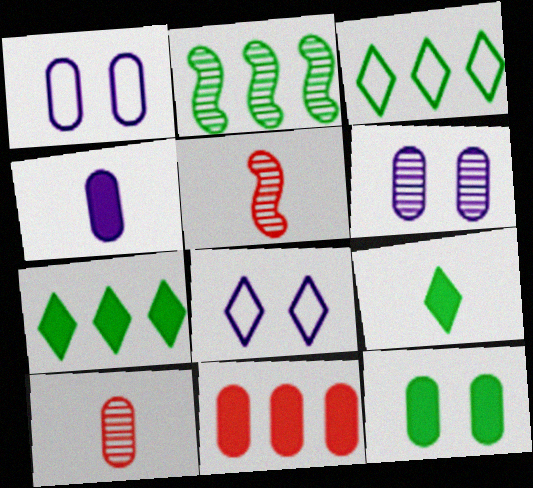[[1, 5, 7], 
[4, 11, 12]]